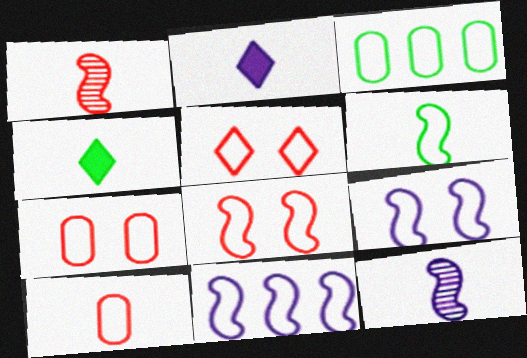[[4, 10, 12], 
[5, 7, 8], 
[6, 8, 11]]